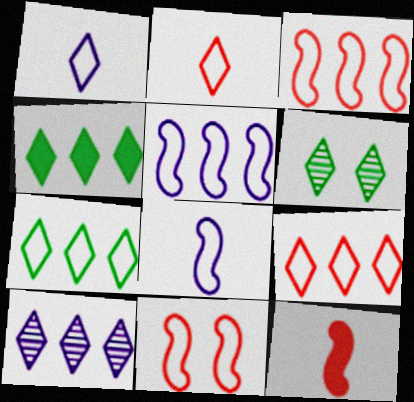[[4, 9, 10]]